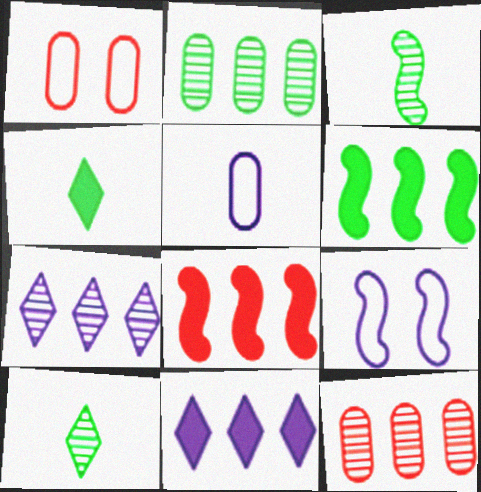[[1, 3, 11], 
[3, 8, 9], 
[4, 9, 12]]